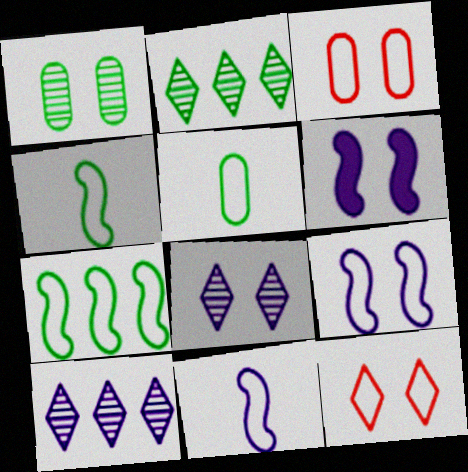[[1, 6, 12]]